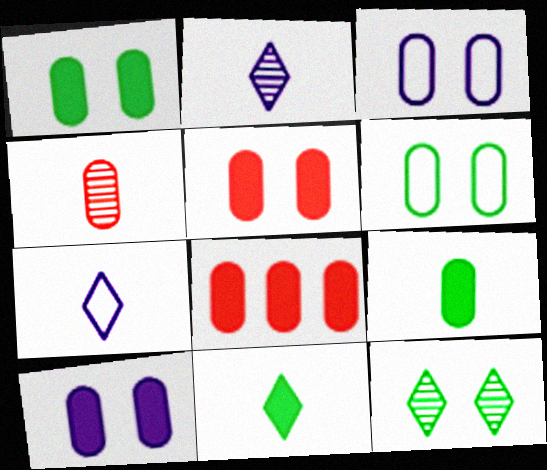[[1, 5, 10], 
[8, 9, 10]]